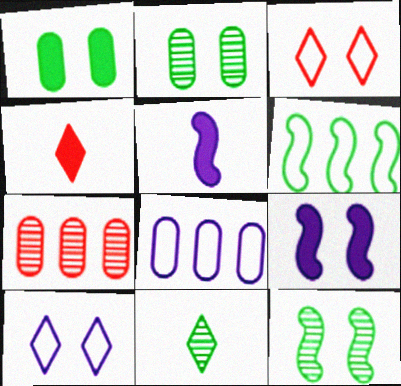[[1, 6, 11], 
[2, 3, 9], 
[4, 8, 12]]